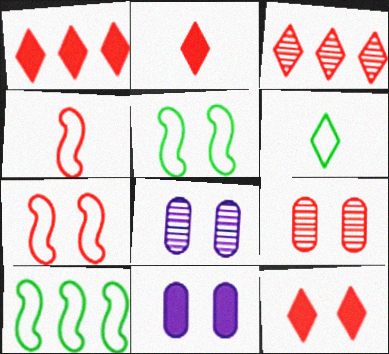[[1, 2, 12], 
[1, 4, 9], 
[2, 8, 10], 
[5, 8, 12], 
[7, 9, 12]]